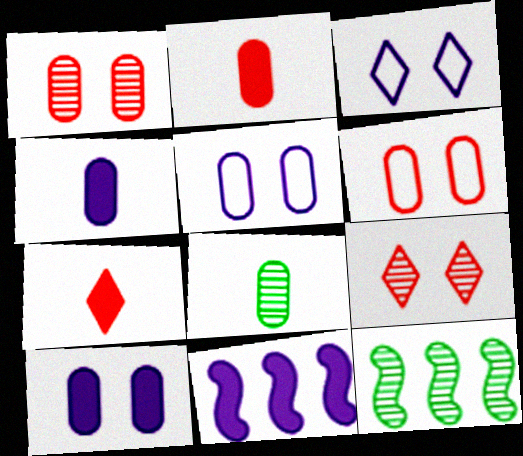[[2, 3, 12], 
[5, 7, 12]]